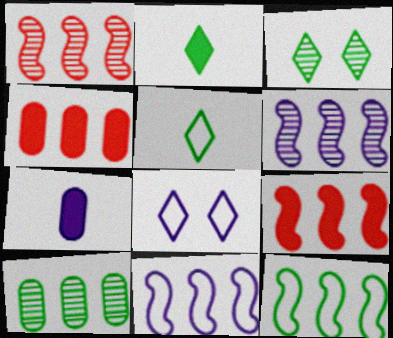[[6, 7, 8], 
[6, 9, 12]]